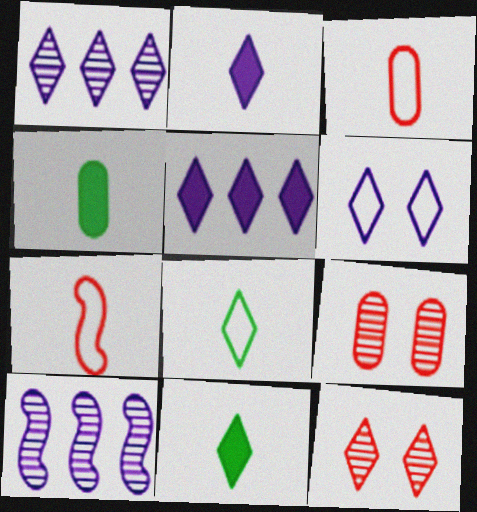[[1, 2, 6], 
[5, 8, 12]]